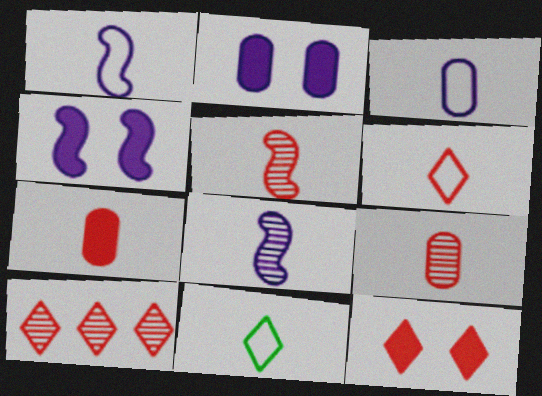[[5, 6, 7], 
[6, 10, 12], 
[7, 8, 11]]